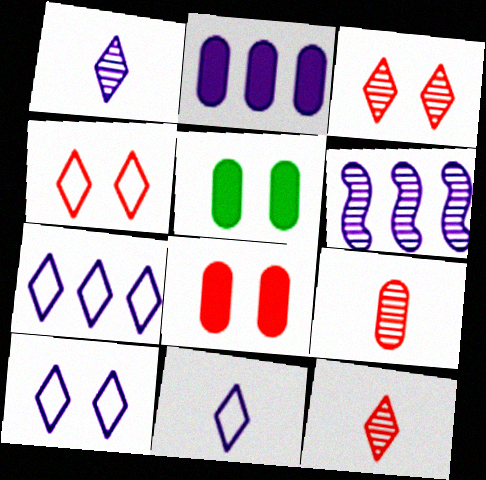[[2, 6, 7], 
[7, 10, 11]]